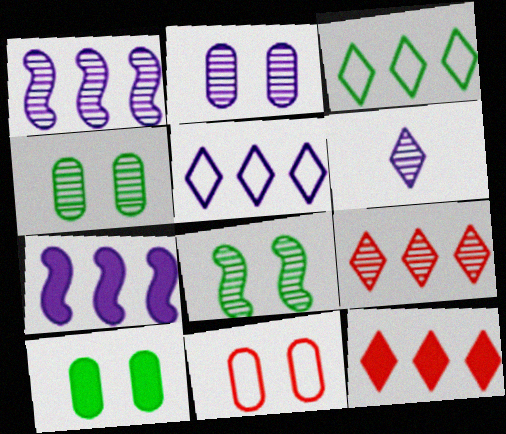[[1, 2, 6], 
[2, 10, 11]]